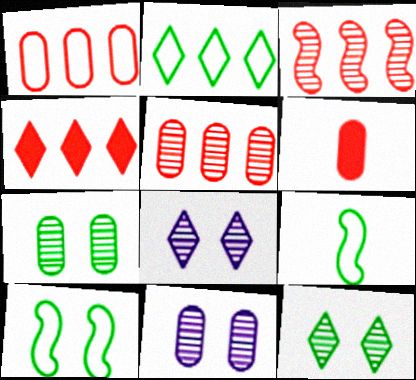[[1, 3, 4], 
[4, 9, 11]]